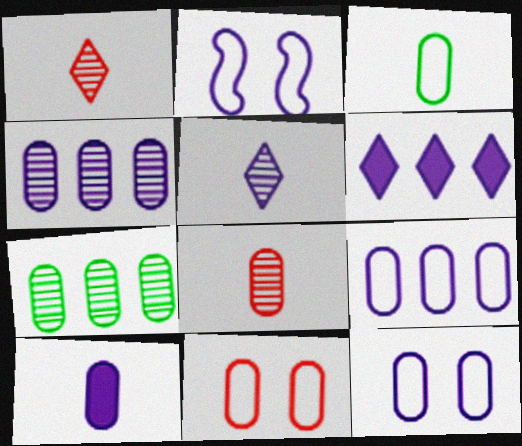[[3, 8, 10], 
[3, 9, 11], 
[4, 10, 12], 
[7, 10, 11]]